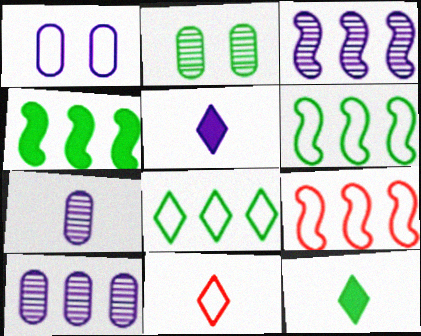[[1, 3, 5], 
[1, 6, 11], 
[2, 5, 9], 
[2, 6, 12], 
[3, 4, 9]]